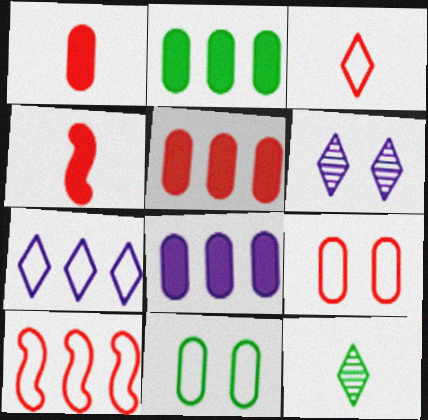[[2, 5, 8], 
[3, 9, 10]]